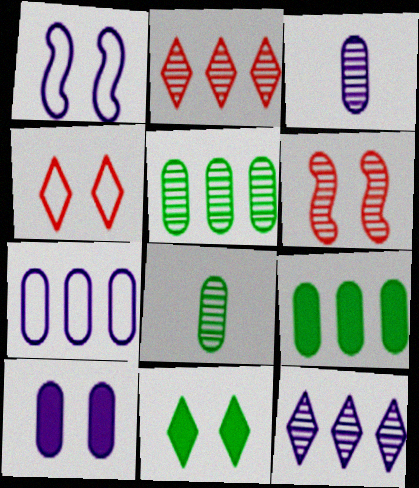[[3, 7, 10], 
[6, 8, 12]]